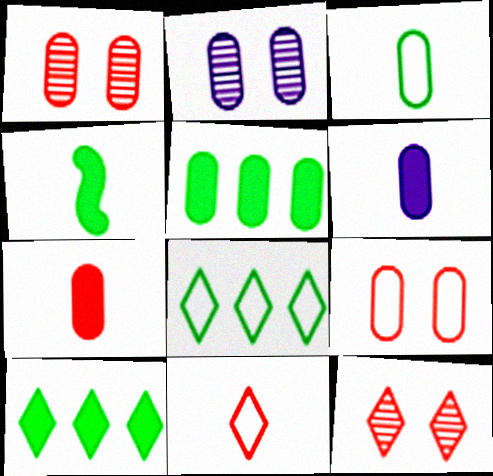[]